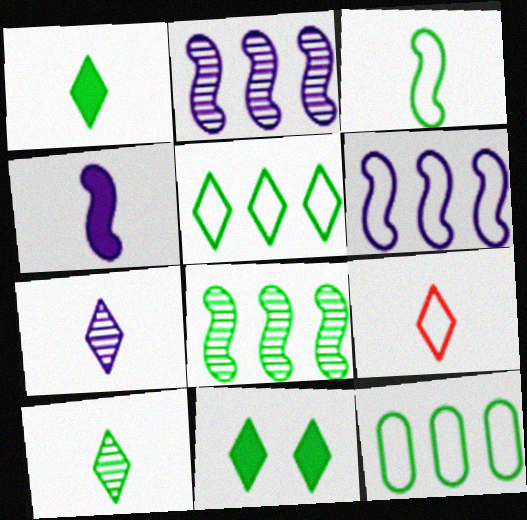[[1, 7, 9], 
[5, 10, 11]]